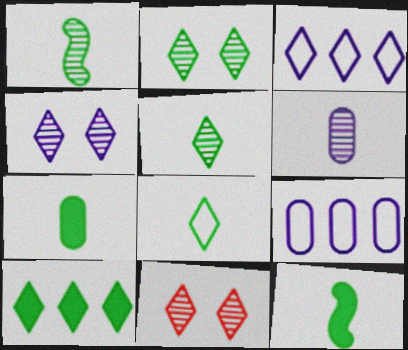[[1, 7, 8], 
[2, 4, 11], 
[2, 8, 10], 
[9, 11, 12]]